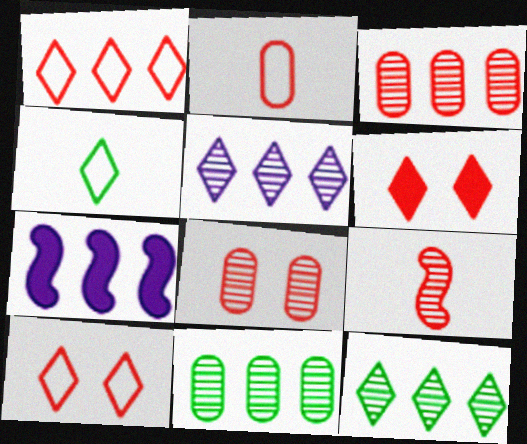[[1, 7, 11], 
[4, 5, 6], 
[4, 7, 8]]